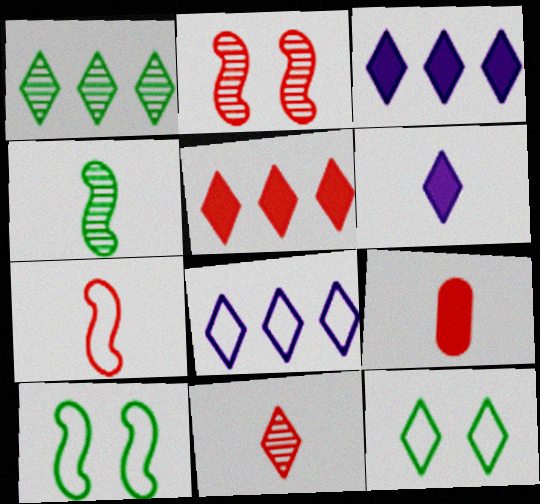[[1, 5, 8], 
[3, 11, 12], 
[7, 9, 11]]